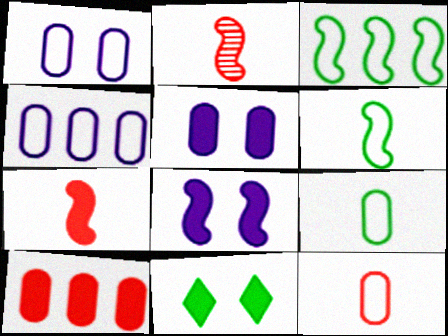[[2, 3, 8], 
[2, 4, 11]]